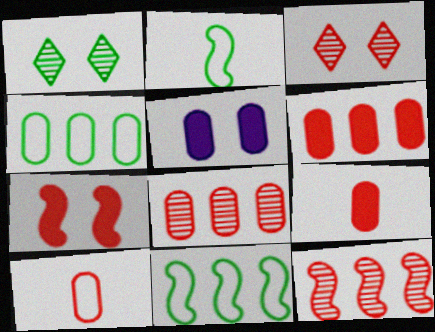[]